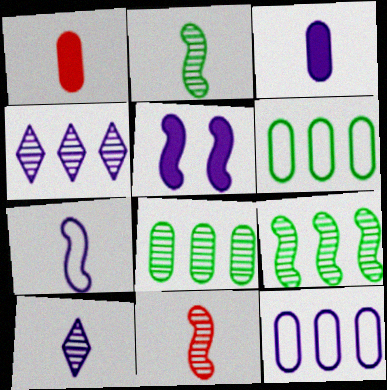[[3, 7, 10], 
[5, 10, 12]]